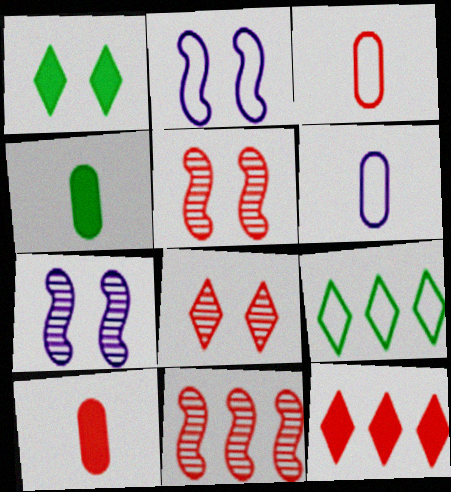[[1, 6, 11], 
[2, 3, 9], 
[3, 5, 12], 
[7, 9, 10]]